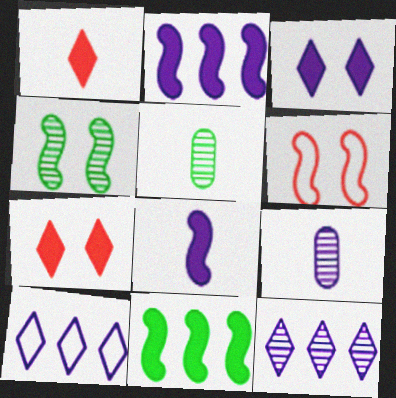[]